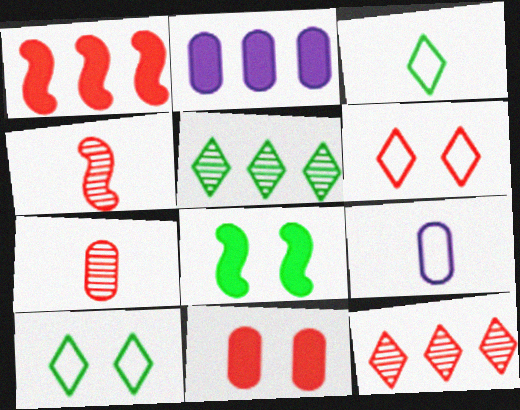[[1, 6, 7], 
[2, 4, 10], 
[8, 9, 12]]